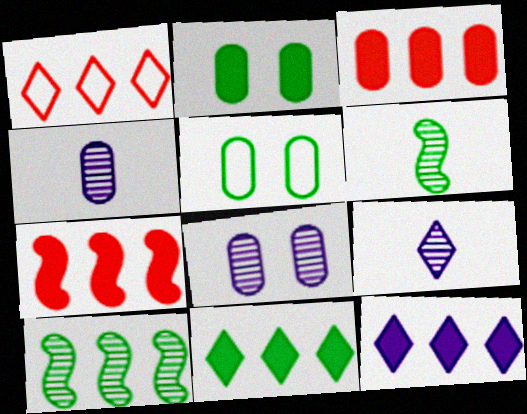[[3, 4, 5], 
[5, 6, 11], 
[5, 7, 9]]